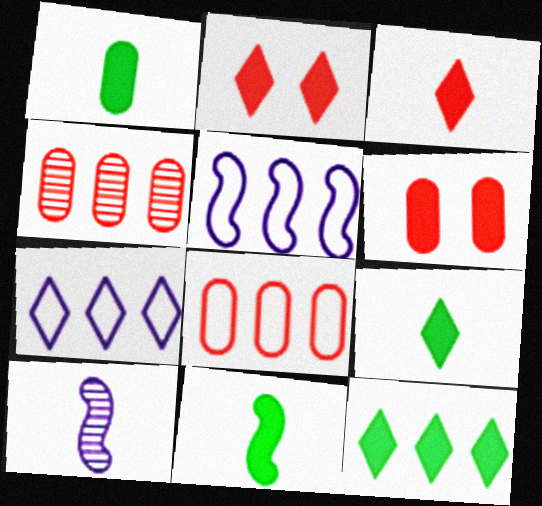[[1, 9, 11], 
[4, 5, 12]]